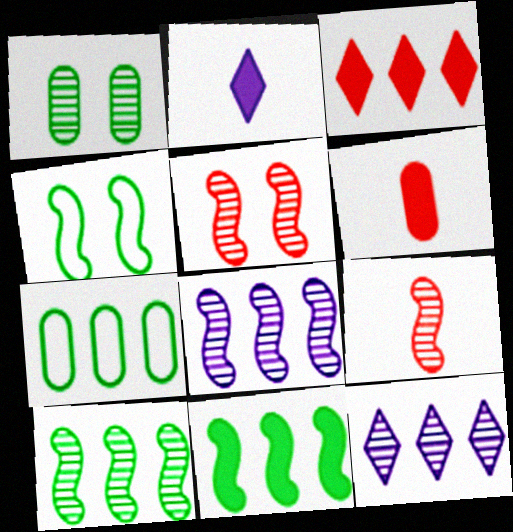[[1, 9, 12], 
[2, 5, 7], 
[3, 7, 8], 
[4, 6, 12]]